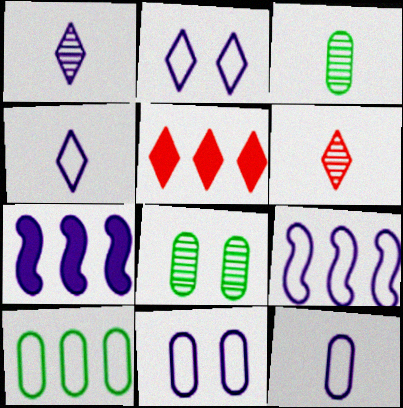[[1, 7, 11], 
[2, 9, 12], 
[4, 9, 11]]